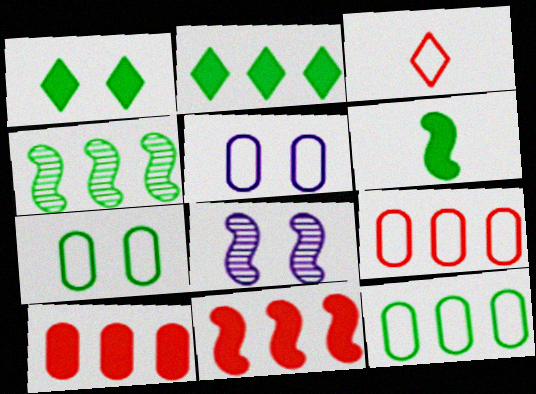[[2, 4, 12]]